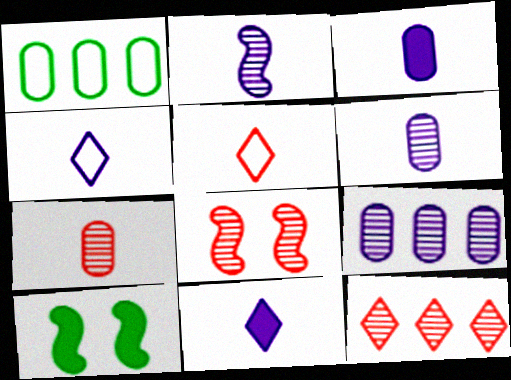[[1, 8, 11], 
[2, 3, 4], 
[5, 9, 10], 
[7, 8, 12]]